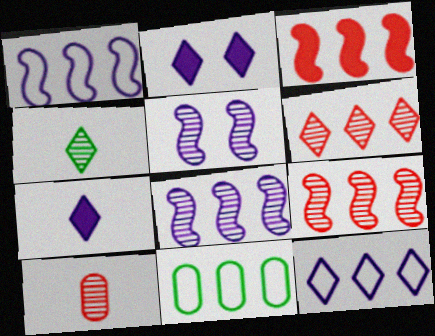[]